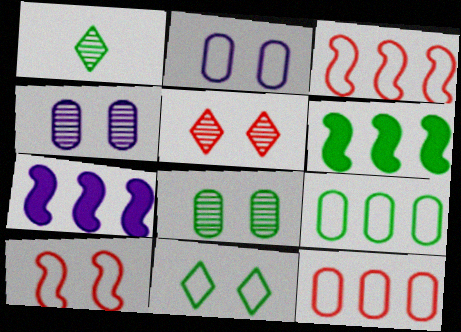[[2, 10, 11]]